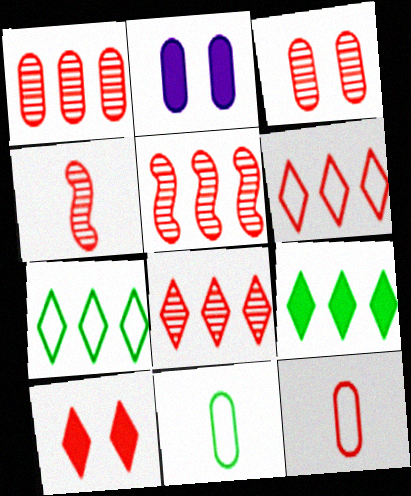[[1, 2, 11], 
[1, 5, 8], 
[2, 4, 7], 
[3, 4, 8], 
[5, 10, 12]]